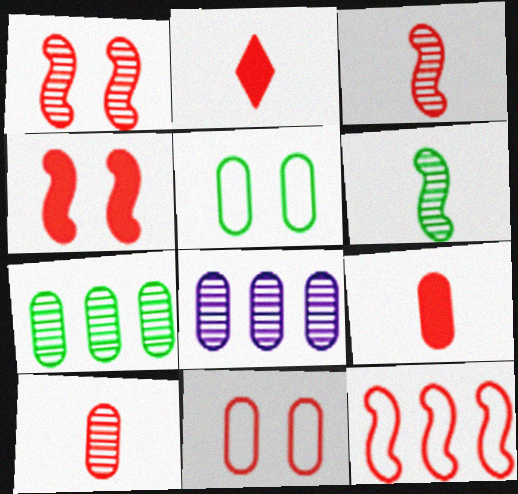[[3, 4, 12], 
[5, 8, 9]]